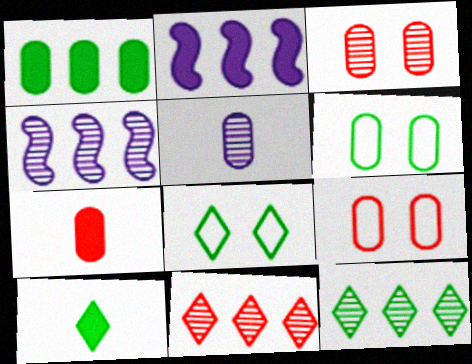[[1, 5, 9], 
[4, 7, 8], 
[4, 9, 10], 
[8, 10, 12]]